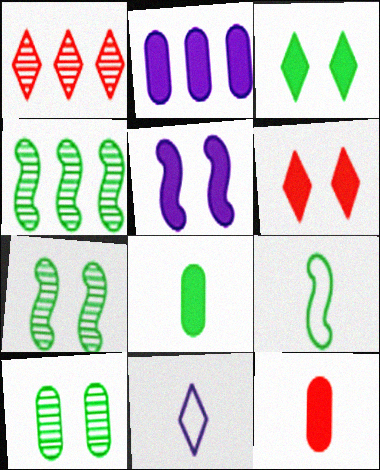[[1, 3, 11]]